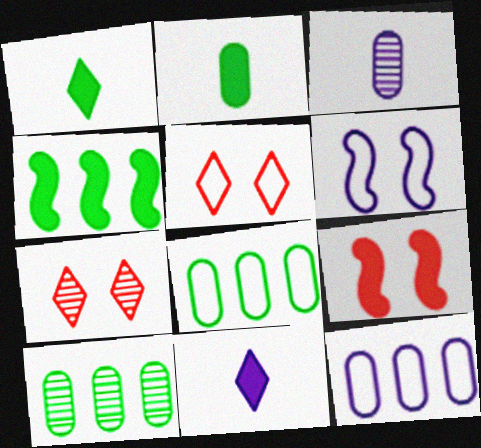[[3, 4, 5]]